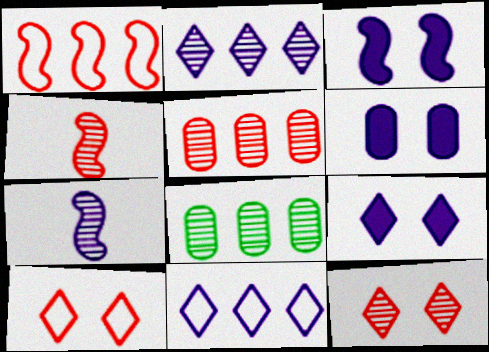[[3, 6, 9], 
[4, 5, 12], 
[6, 7, 11], 
[7, 8, 12]]